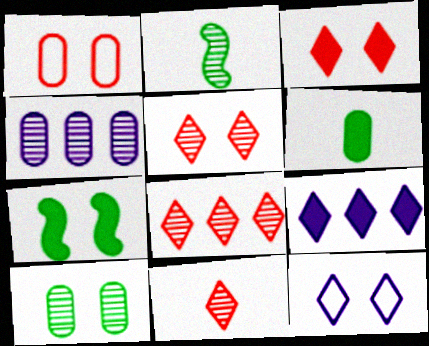[[1, 2, 9], 
[1, 4, 6], 
[2, 4, 5], 
[5, 8, 11]]